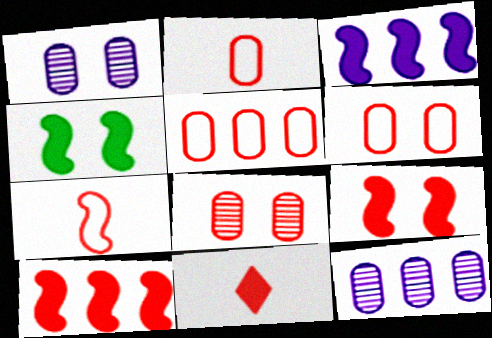[[2, 5, 6]]